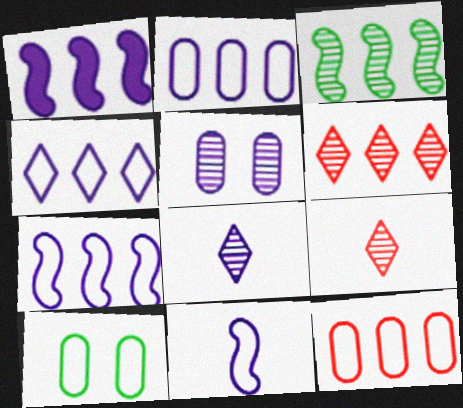[[1, 9, 10], 
[2, 4, 7], 
[3, 5, 9]]